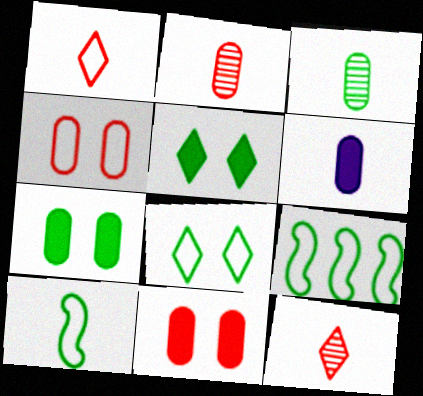[[3, 5, 9], 
[6, 10, 12]]